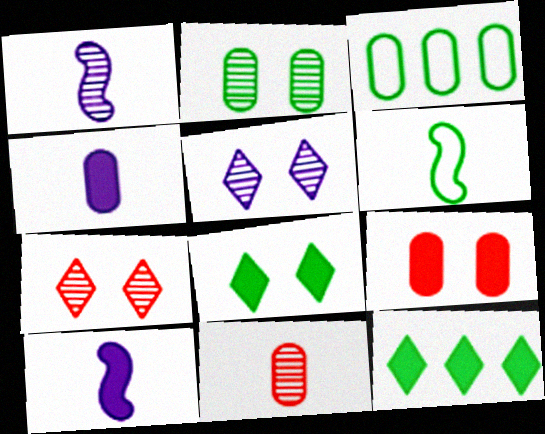[[2, 6, 12], 
[3, 7, 10], 
[9, 10, 12]]